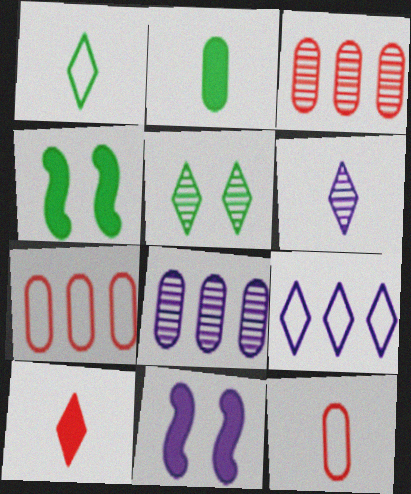[[1, 3, 11], 
[1, 6, 10], 
[4, 6, 7], 
[5, 9, 10]]